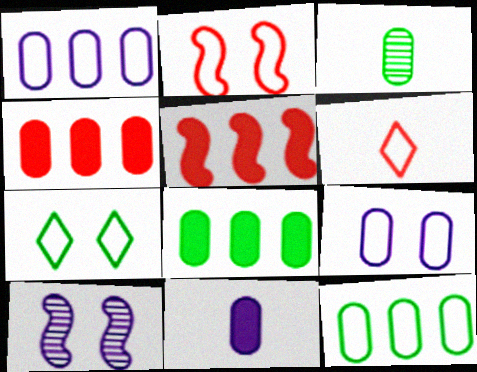[[2, 7, 9], 
[3, 4, 9], 
[6, 8, 10]]